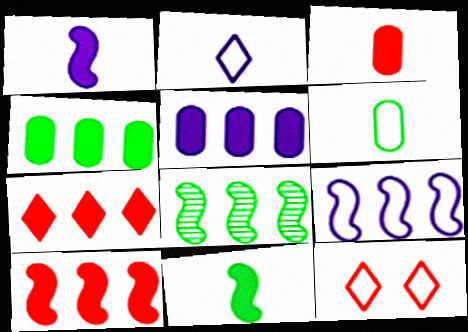[[6, 9, 12], 
[8, 9, 10]]